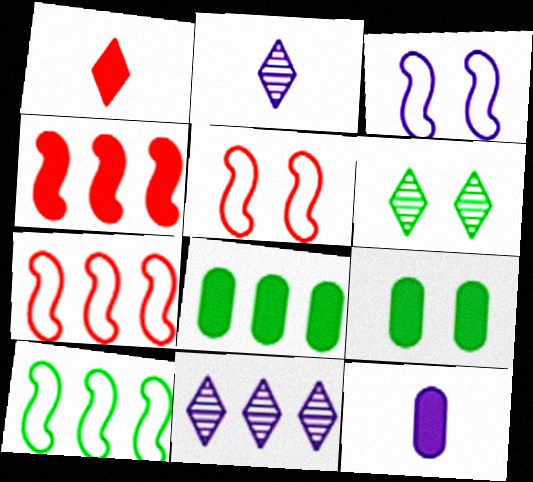[[2, 5, 8], 
[2, 7, 9], 
[3, 11, 12], 
[6, 7, 12], 
[7, 8, 11]]